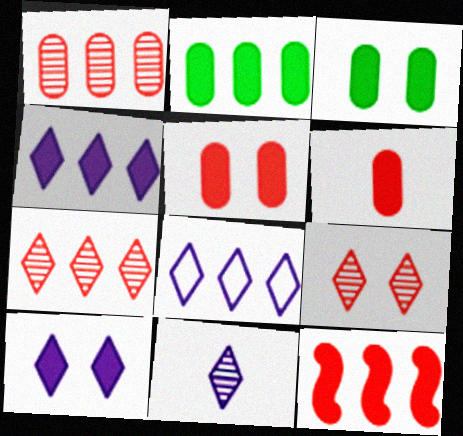[[2, 4, 12], 
[8, 10, 11]]